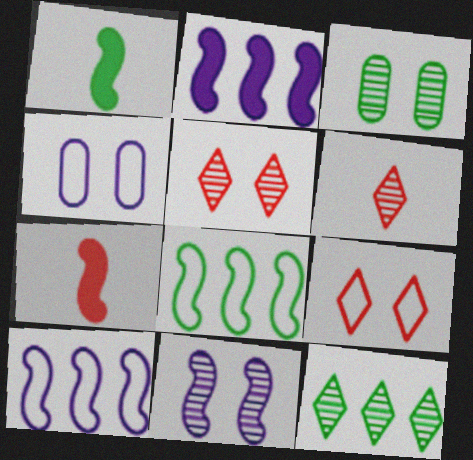[[3, 5, 11], 
[4, 7, 12], 
[7, 8, 11]]